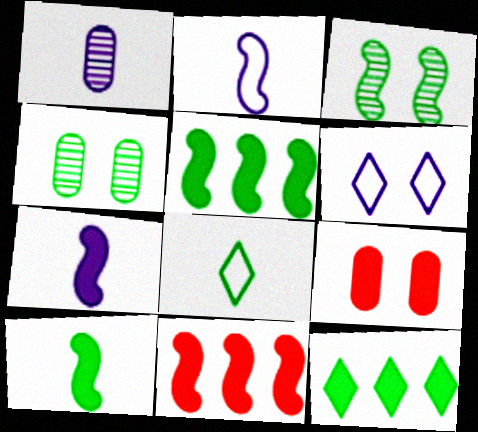[[2, 3, 11], 
[3, 6, 9], 
[4, 5, 8], 
[7, 9, 12]]